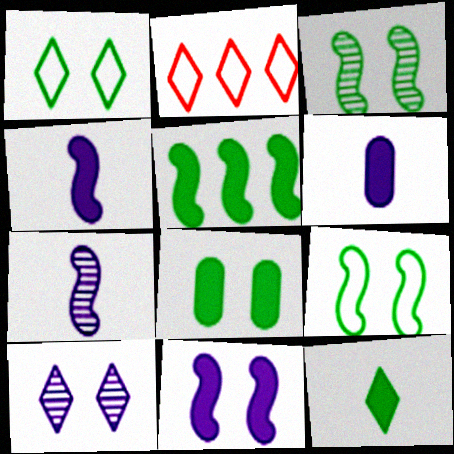[[1, 3, 8], 
[2, 3, 6], 
[2, 7, 8], 
[2, 10, 12], 
[5, 8, 12]]